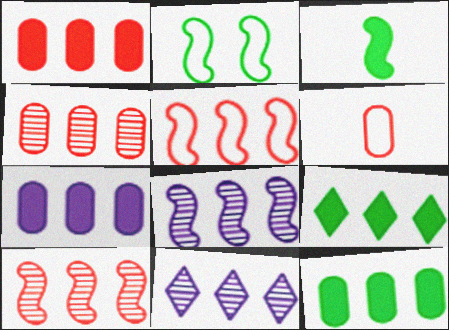[[1, 7, 12], 
[5, 11, 12]]